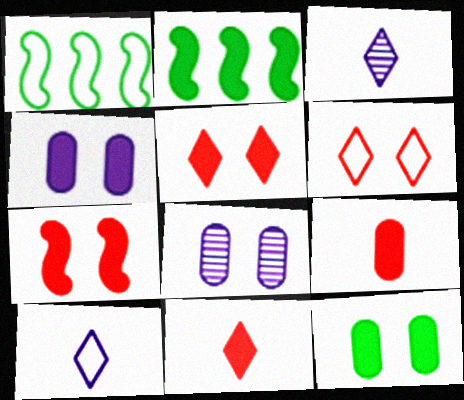[[1, 8, 11], 
[2, 4, 11]]